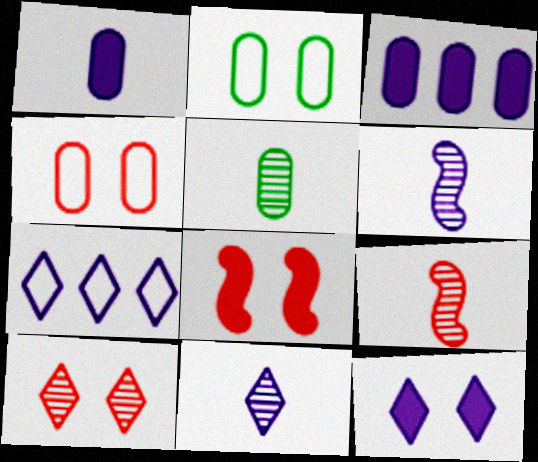[[3, 4, 5], 
[4, 8, 10], 
[5, 7, 8], 
[5, 9, 11], 
[7, 11, 12]]